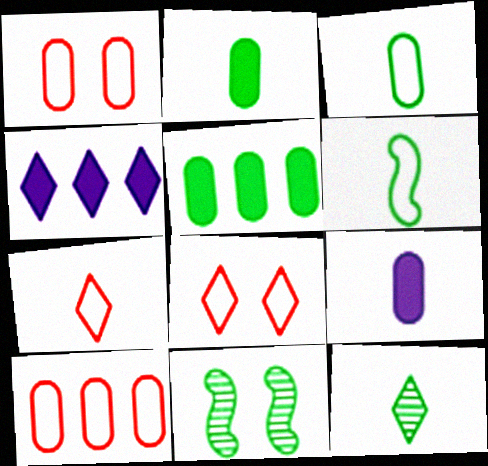[[2, 6, 12], 
[4, 8, 12]]